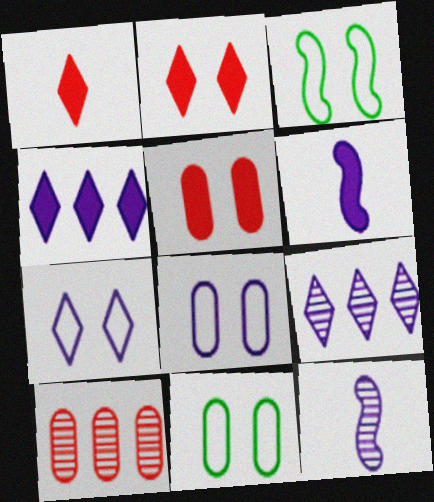[[4, 8, 12], 
[6, 8, 9]]